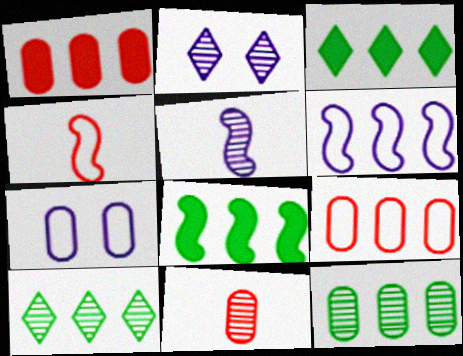[[1, 6, 10]]